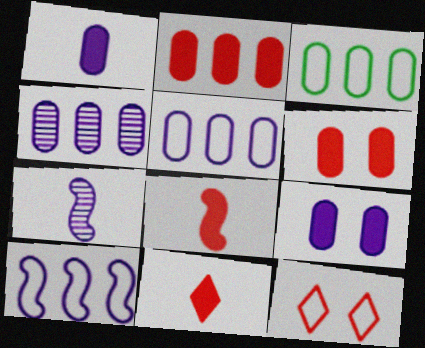[[2, 3, 4]]